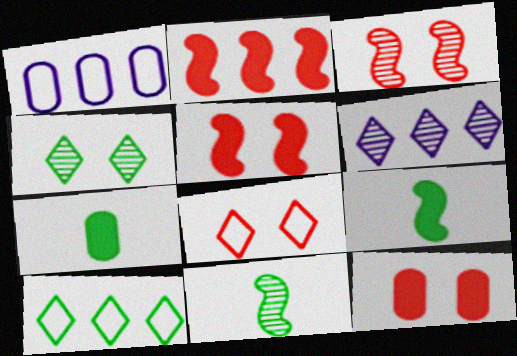[[3, 8, 12]]